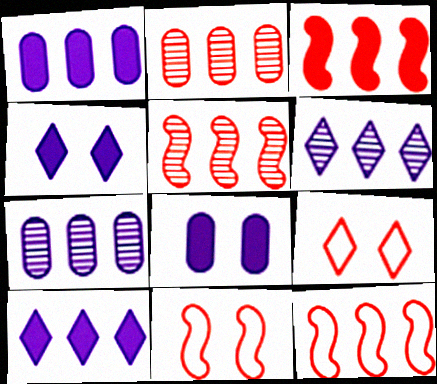[[3, 5, 12]]